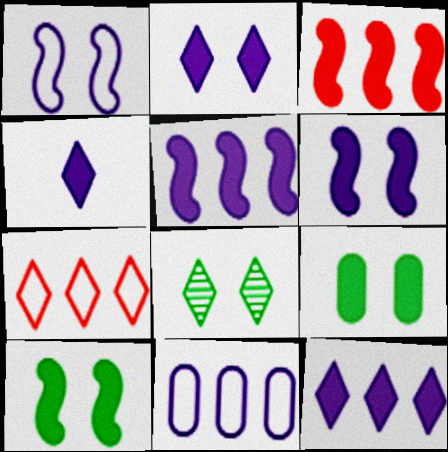[[2, 4, 12], 
[3, 4, 9], 
[4, 7, 8]]